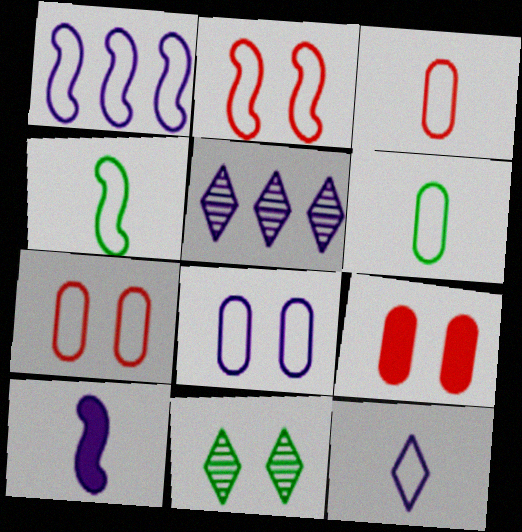[[1, 2, 4], 
[1, 8, 12], 
[3, 4, 12], 
[4, 5, 9], 
[5, 8, 10]]